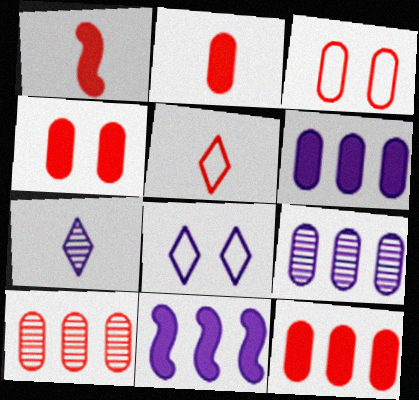[[2, 3, 10], 
[2, 4, 12]]